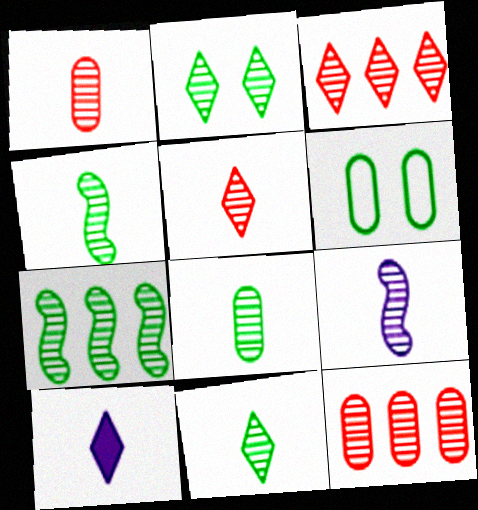[[1, 9, 11], 
[2, 7, 8], 
[2, 9, 12], 
[4, 8, 11], 
[5, 8, 9]]